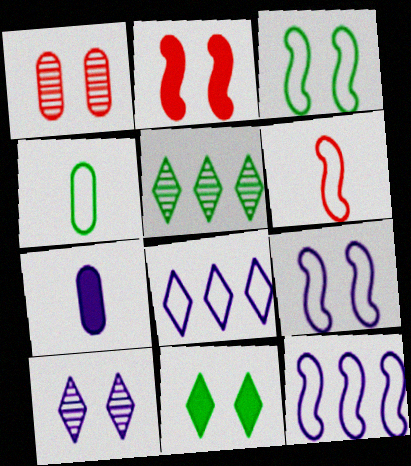[[1, 9, 11], 
[3, 6, 12], 
[7, 10, 12]]